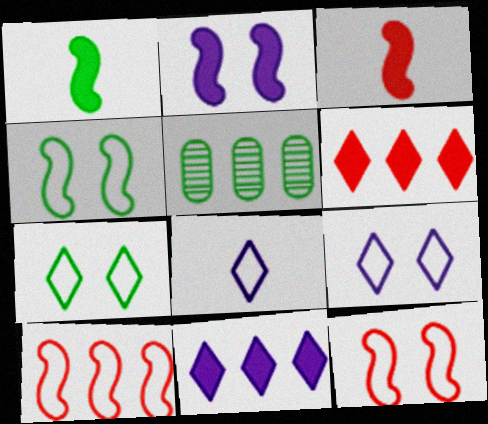[[1, 5, 7], 
[3, 5, 9], 
[5, 10, 11]]